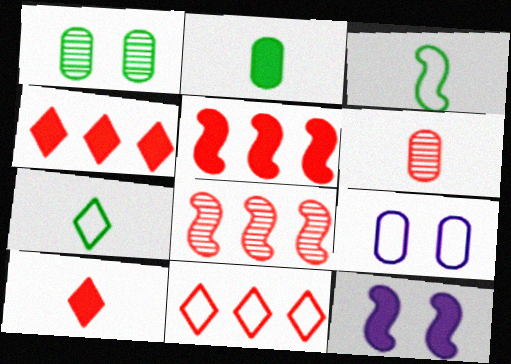[[2, 4, 12], 
[3, 8, 12], 
[3, 9, 11]]